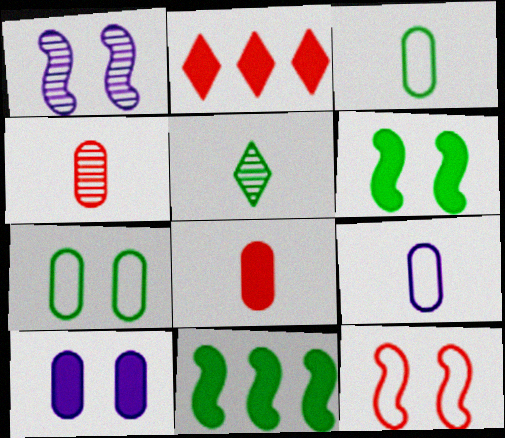[[1, 2, 3], 
[1, 6, 12], 
[2, 4, 12], 
[5, 7, 11]]